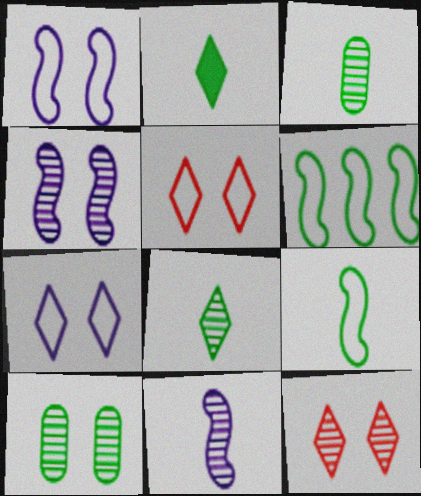[[2, 3, 9], 
[2, 6, 10], 
[4, 10, 12]]